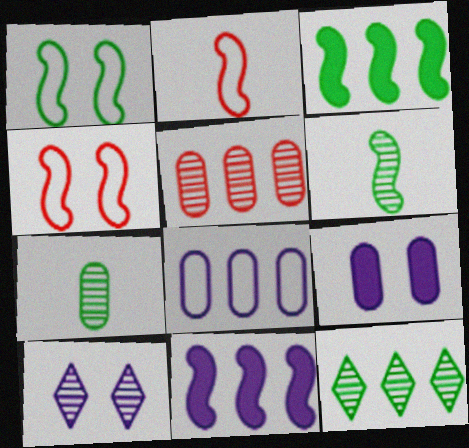[[1, 3, 6], 
[2, 9, 12], 
[4, 6, 11], 
[5, 6, 10]]